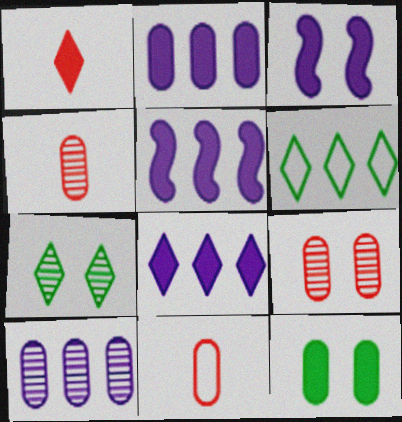[[1, 5, 12], 
[2, 5, 8], 
[3, 4, 6], 
[5, 7, 11], 
[10, 11, 12]]